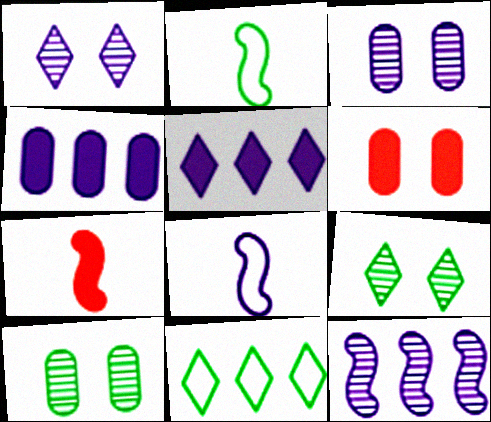[[1, 4, 8], 
[3, 5, 8], 
[3, 7, 11]]